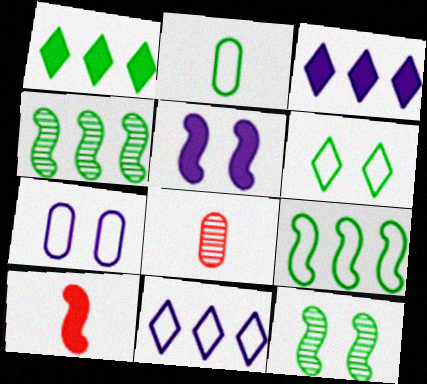[[1, 2, 12], 
[2, 6, 9]]